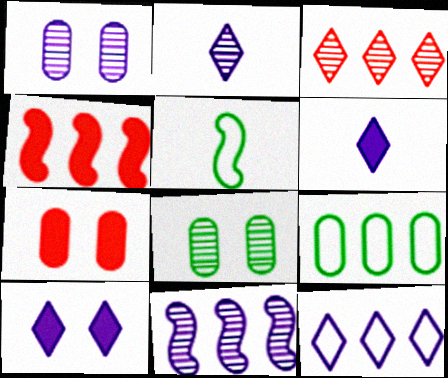[[1, 2, 11], 
[2, 10, 12]]